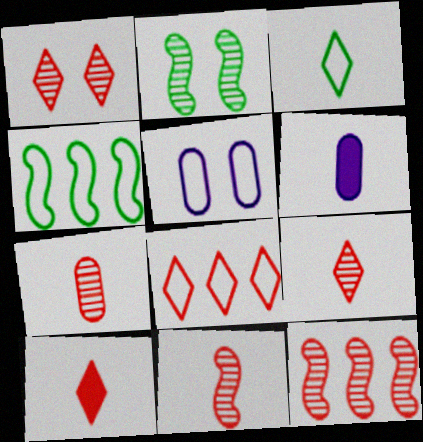[[1, 4, 6], 
[1, 7, 12], 
[1, 8, 10], 
[2, 6, 8], 
[3, 6, 11], 
[7, 9, 11]]